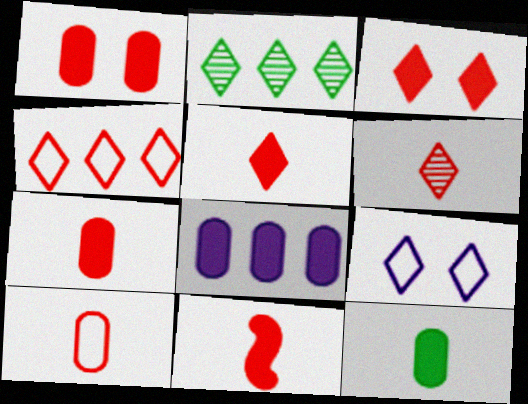[[1, 8, 12], 
[2, 5, 9], 
[3, 4, 6], 
[5, 7, 11], 
[6, 10, 11]]